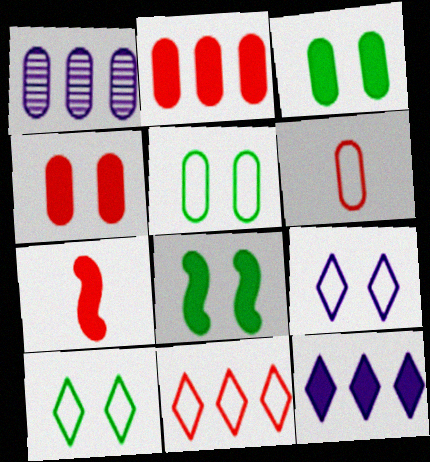[[1, 3, 6], 
[1, 7, 10], 
[3, 7, 12]]